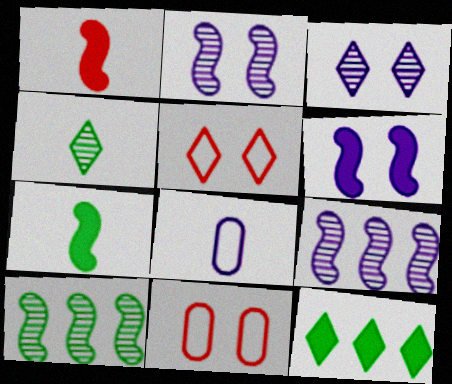[[1, 4, 8]]